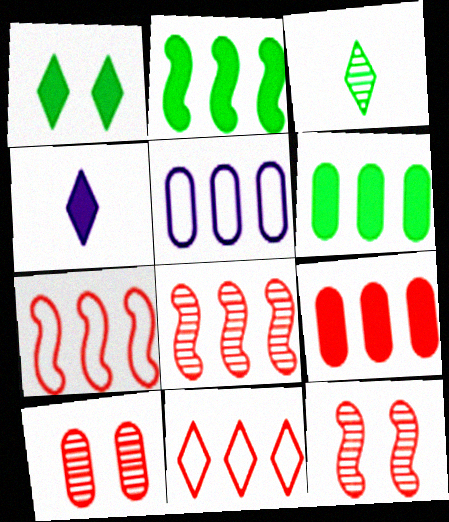[[8, 9, 11]]